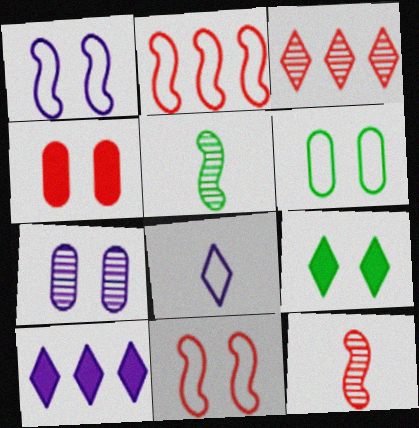[[2, 6, 8], 
[3, 5, 7], 
[3, 8, 9], 
[4, 6, 7], 
[6, 10, 12], 
[7, 9, 11]]